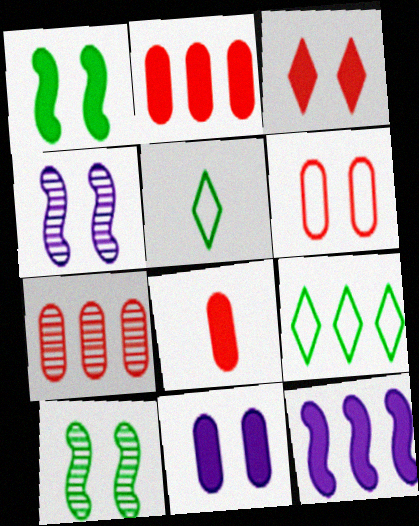[[1, 3, 11], 
[2, 4, 5], 
[4, 8, 9], 
[6, 7, 8], 
[7, 9, 12]]